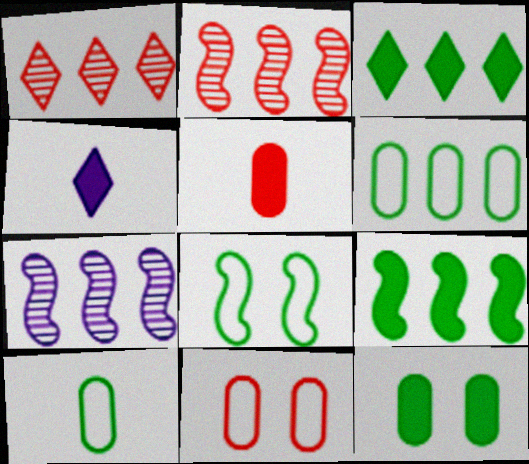[]